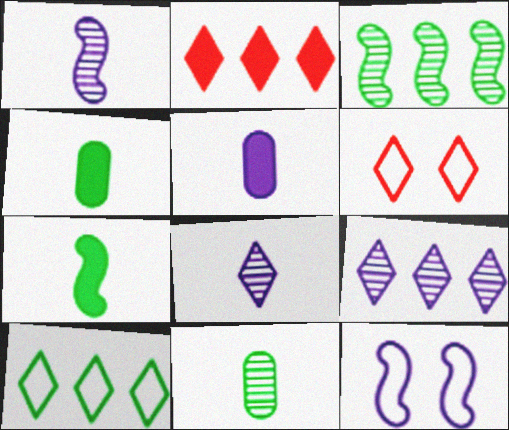[[2, 9, 10], 
[2, 11, 12], 
[3, 5, 6], 
[5, 9, 12]]